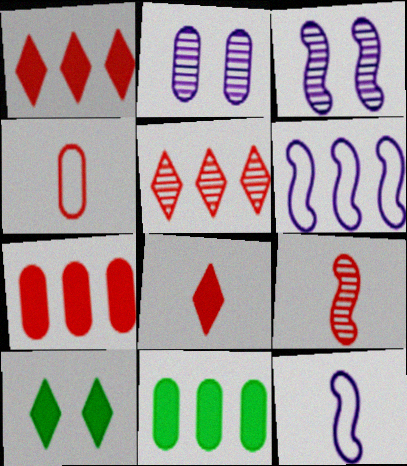[[2, 4, 11], 
[4, 8, 9], 
[5, 6, 11]]